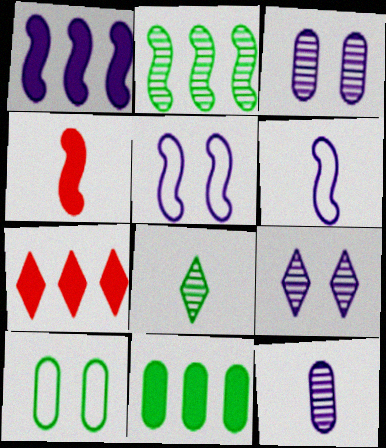[[1, 7, 11], 
[2, 4, 5]]